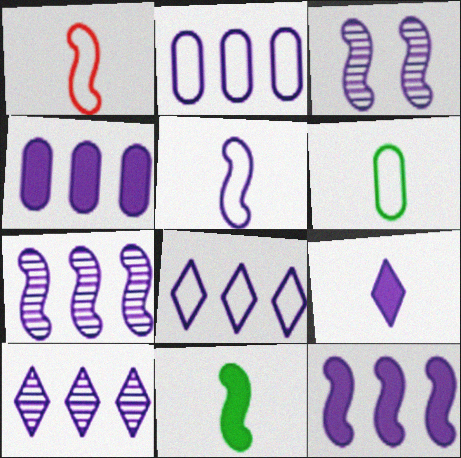[[2, 3, 9], 
[2, 10, 12], 
[3, 5, 12], 
[4, 7, 8]]